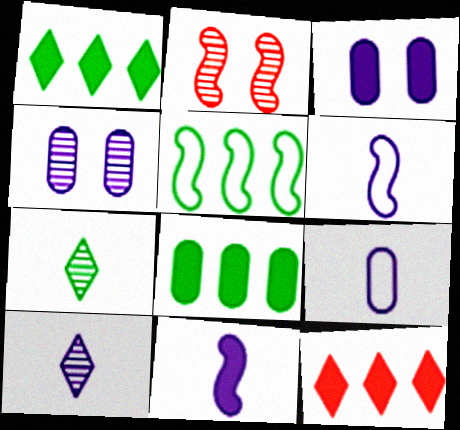[[1, 2, 9], 
[2, 5, 11], 
[9, 10, 11]]